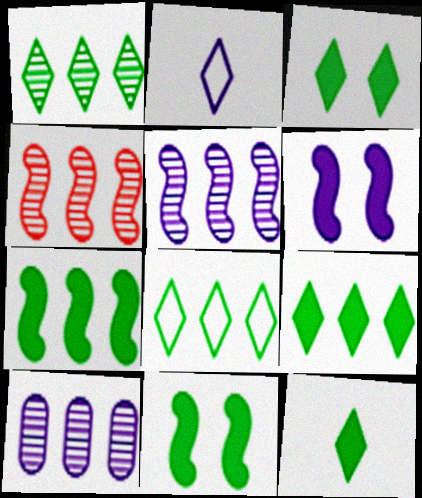[[1, 4, 10], 
[1, 8, 9], 
[2, 6, 10], 
[3, 9, 12]]